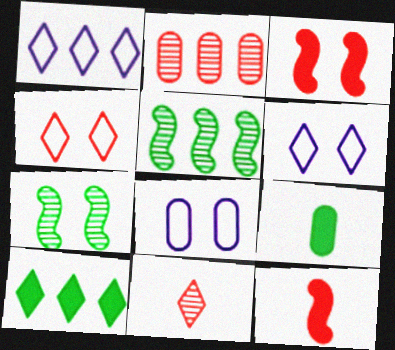[[2, 4, 12], 
[2, 8, 9], 
[6, 10, 11]]